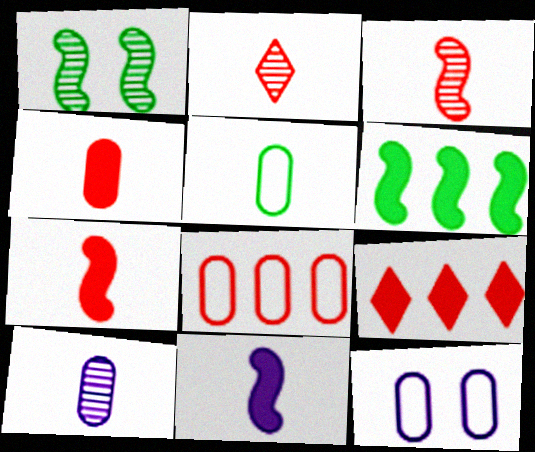[[2, 5, 11], 
[2, 6, 12], 
[4, 5, 10], 
[5, 8, 12]]